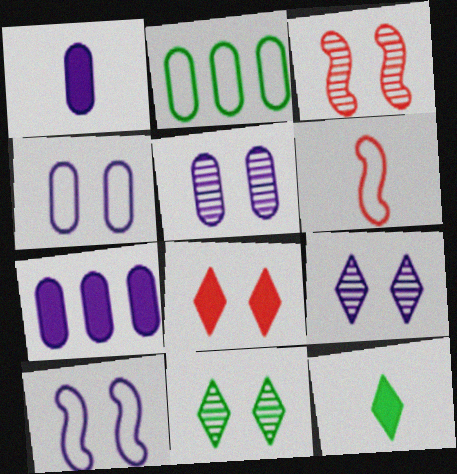[[3, 5, 11], 
[6, 7, 11]]